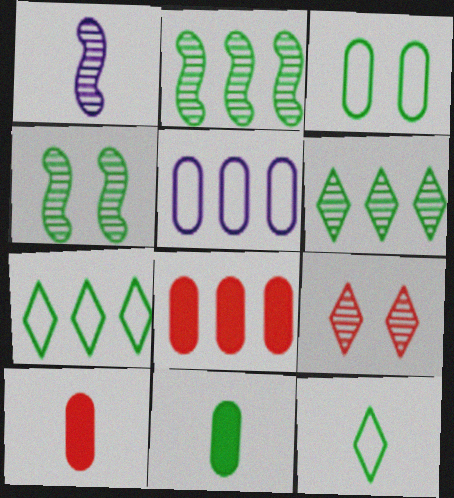[[1, 10, 12], 
[4, 7, 11]]